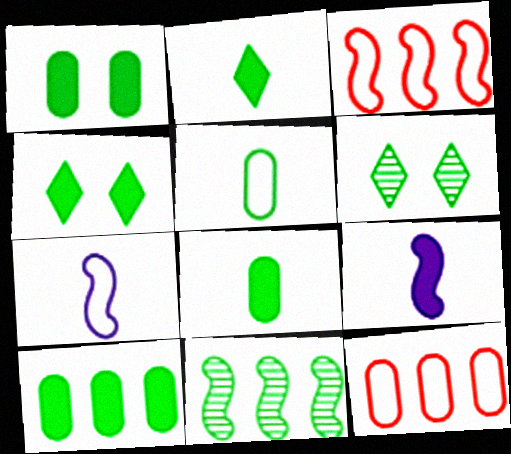[[1, 8, 10], 
[4, 5, 11], 
[6, 9, 12]]